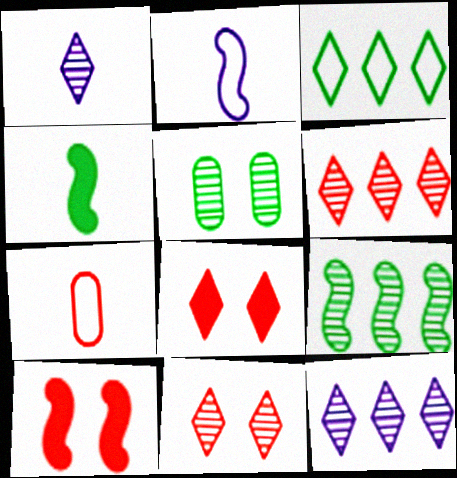[[1, 3, 8], 
[1, 4, 7], 
[2, 9, 10], 
[3, 4, 5], 
[6, 7, 10]]